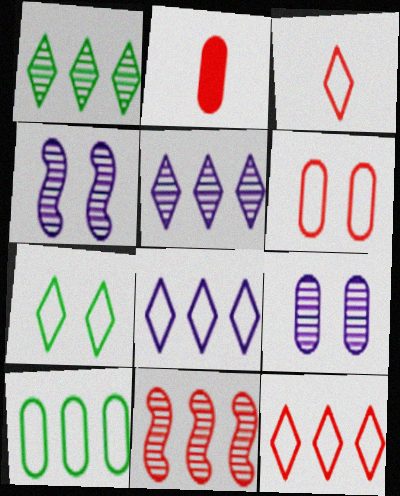[[2, 9, 10], 
[3, 7, 8]]